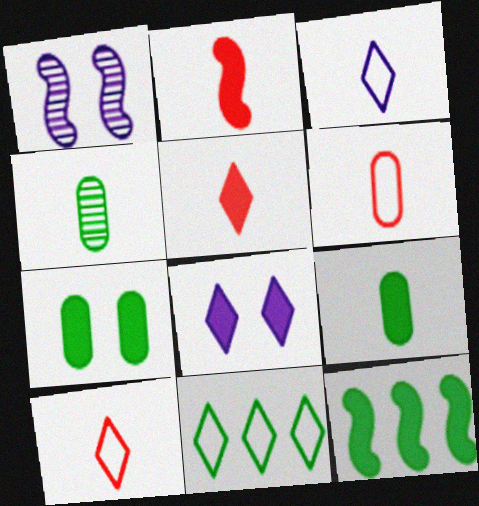[[2, 3, 4]]